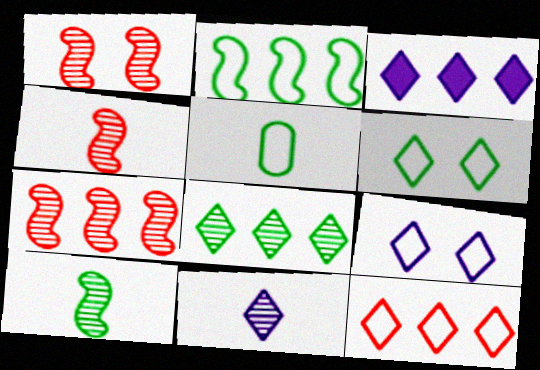[[1, 3, 5], 
[1, 4, 7], 
[2, 5, 6], 
[3, 8, 12], 
[3, 9, 11]]